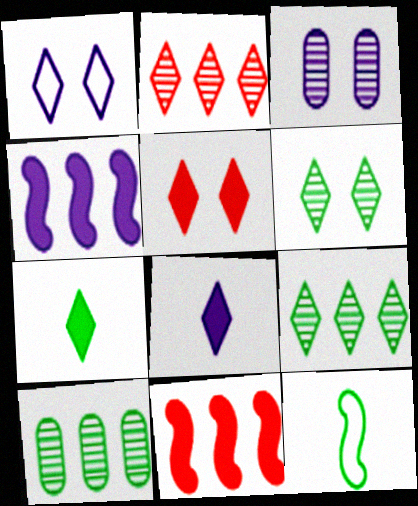[[1, 2, 7], 
[1, 5, 6]]